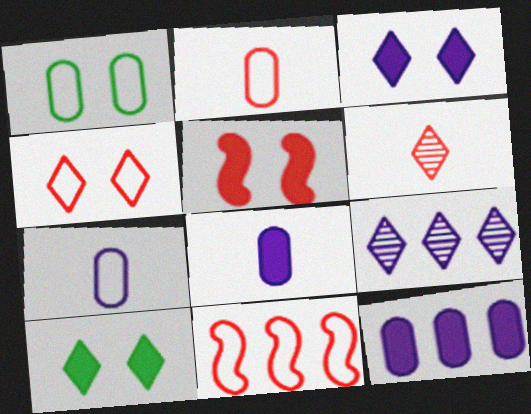[[2, 4, 11]]